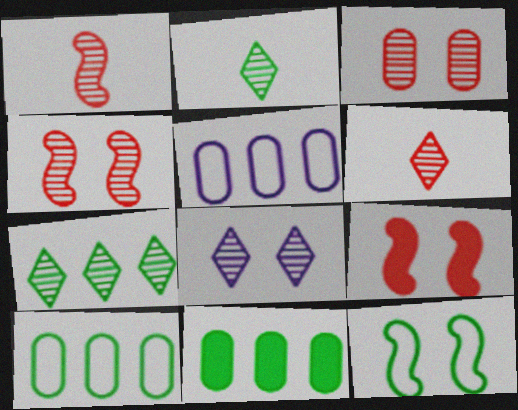[[2, 5, 9], 
[2, 11, 12], 
[6, 7, 8]]